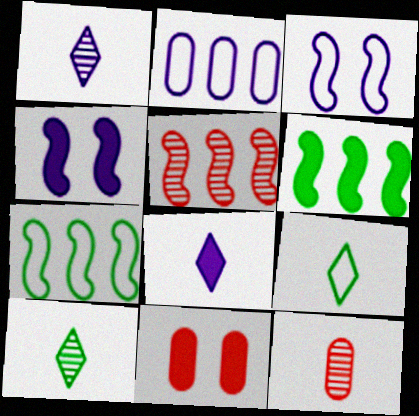[[1, 2, 4], 
[1, 7, 11], 
[6, 8, 11]]